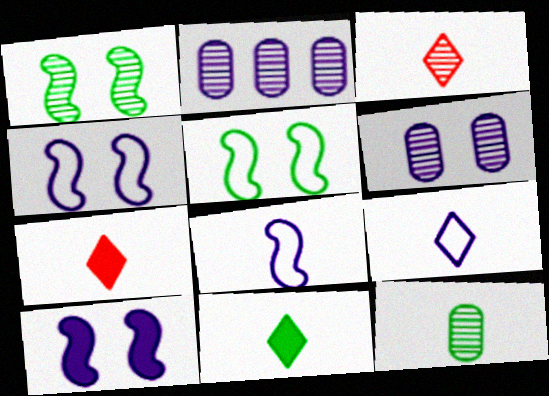[[1, 2, 3], 
[2, 5, 7], 
[2, 9, 10], 
[3, 9, 11], 
[7, 8, 12]]